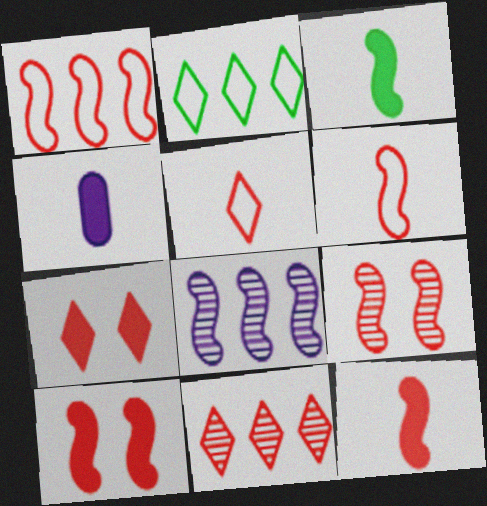[[1, 9, 12], 
[2, 4, 9], 
[5, 7, 11]]